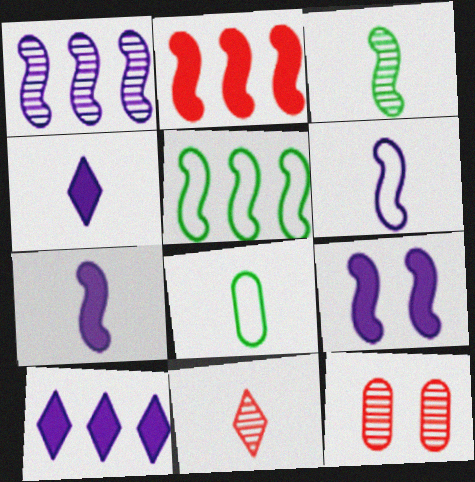[[1, 2, 5], 
[1, 6, 9], 
[4, 5, 12], 
[7, 8, 11]]